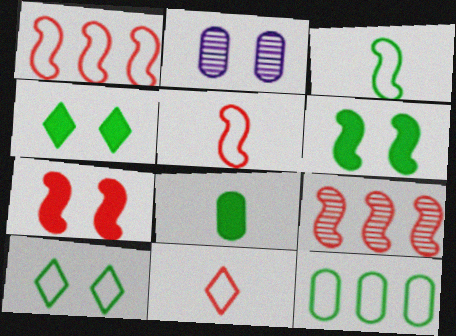[[2, 7, 10], 
[3, 10, 12], 
[5, 7, 9]]